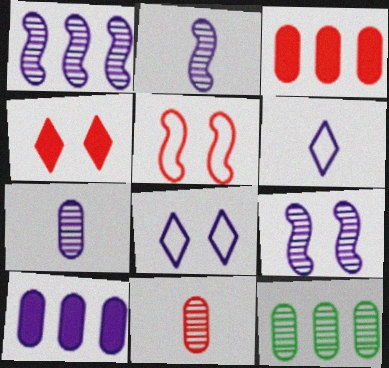[[1, 2, 9], 
[2, 8, 10], 
[6, 9, 10]]